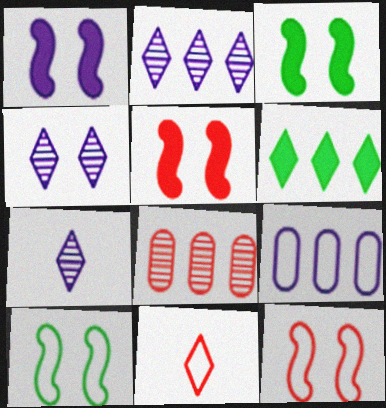[[1, 3, 5], 
[1, 7, 9], 
[2, 4, 7], 
[4, 6, 11], 
[5, 8, 11], 
[9, 10, 11]]